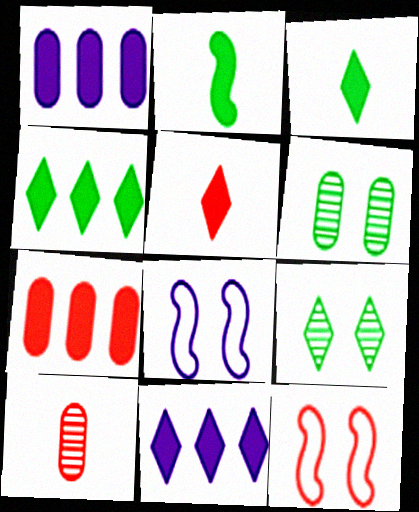[[4, 8, 10]]